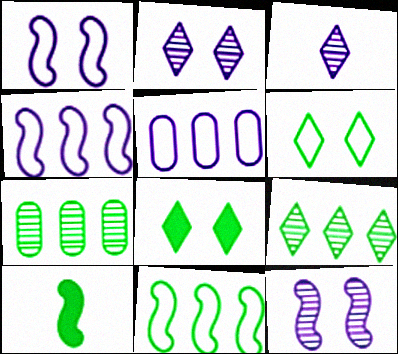[[6, 7, 10]]